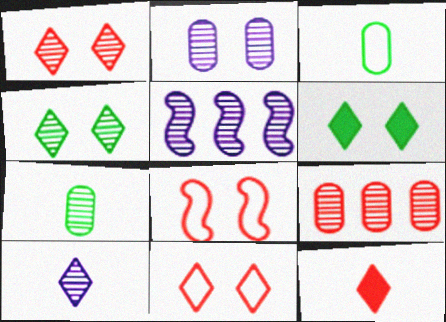[[1, 5, 7], 
[2, 5, 10], 
[2, 6, 8], 
[2, 7, 9], 
[8, 9, 12]]